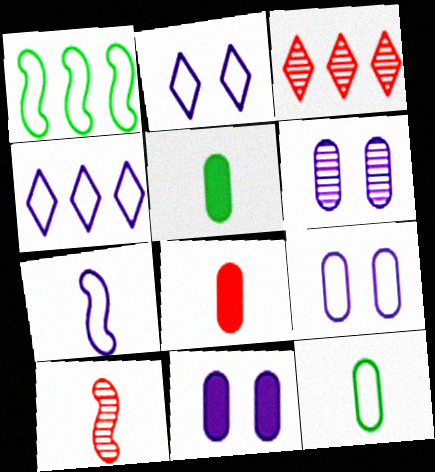[[4, 7, 9], 
[6, 9, 11]]